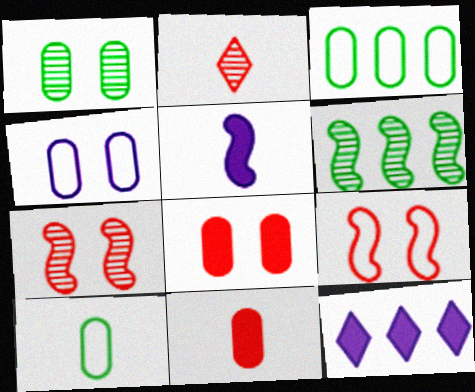[[1, 4, 8], 
[2, 5, 10], 
[5, 6, 9], 
[7, 10, 12]]